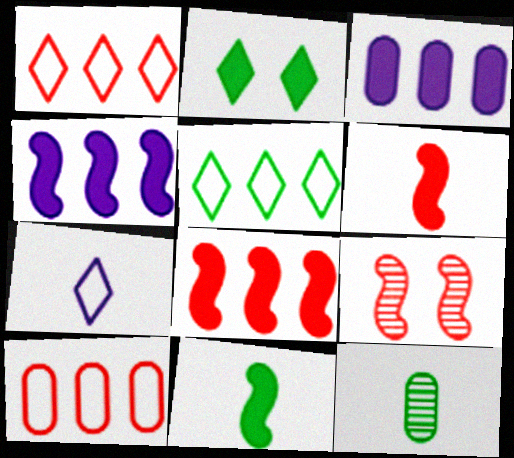[[2, 3, 6], 
[6, 7, 12]]